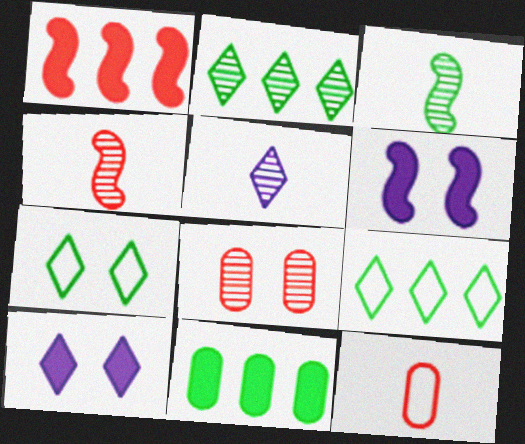[[2, 6, 12], 
[3, 7, 11], 
[6, 7, 8]]